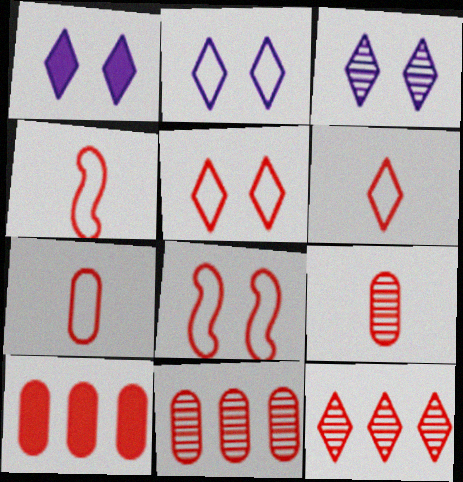[[1, 2, 3], 
[4, 6, 7]]